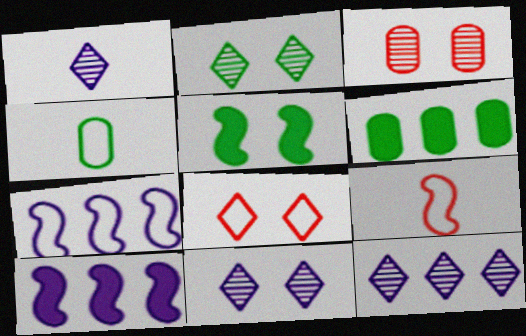[[1, 11, 12], 
[4, 7, 8], 
[6, 9, 11]]